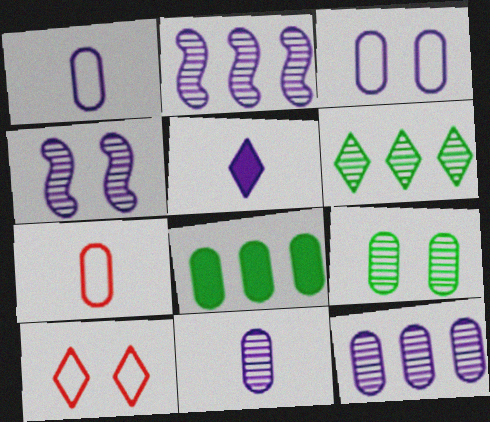[[2, 3, 5], 
[5, 6, 10]]